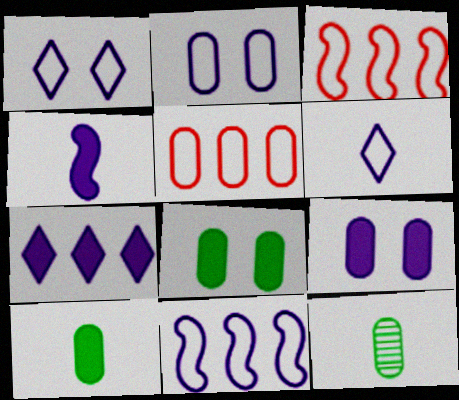[[2, 6, 11], 
[4, 7, 9], 
[5, 9, 12]]